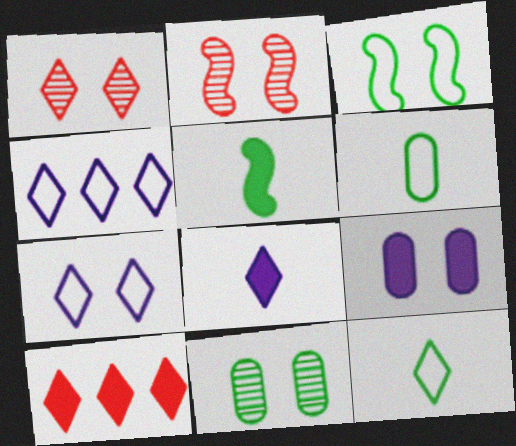[[1, 3, 9], 
[5, 9, 10]]